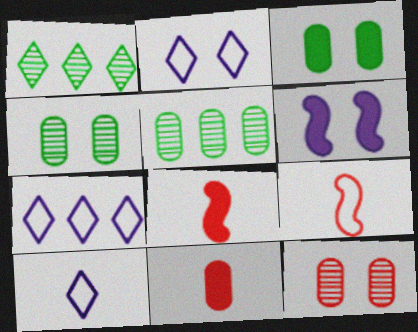[[2, 5, 8], 
[2, 7, 10], 
[4, 7, 8]]